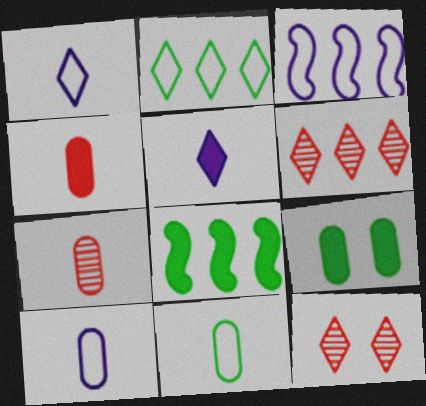[[2, 5, 12], 
[8, 10, 12]]